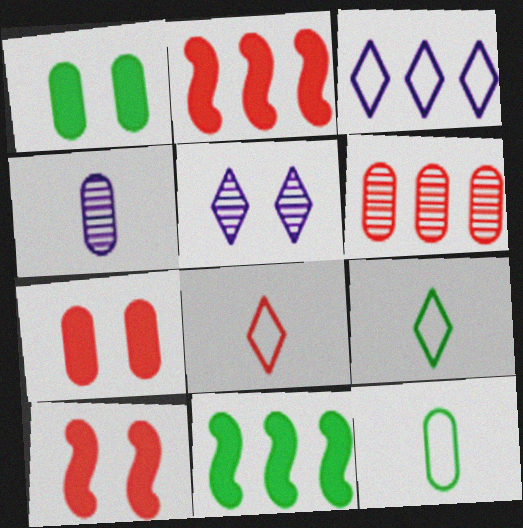[[2, 5, 12], 
[3, 6, 11], 
[6, 8, 10]]